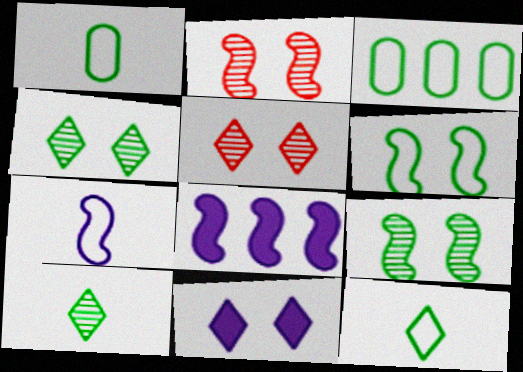[[1, 5, 8], 
[3, 6, 12]]